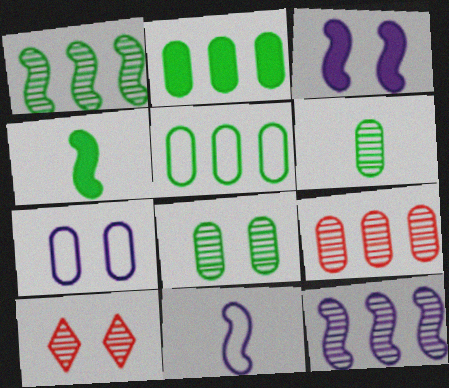[[2, 10, 11], 
[3, 11, 12], 
[6, 10, 12]]